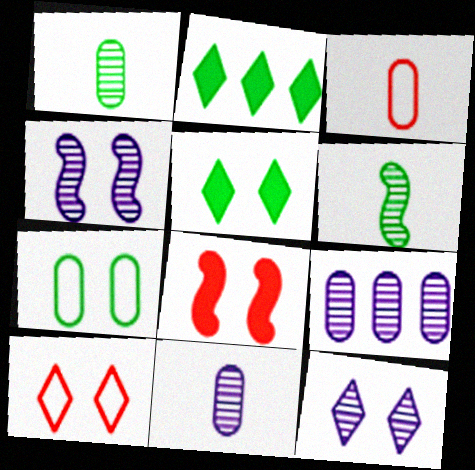[[2, 3, 4], 
[2, 6, 7], 
[5, 10, 12], 
[7, 8, 12]]